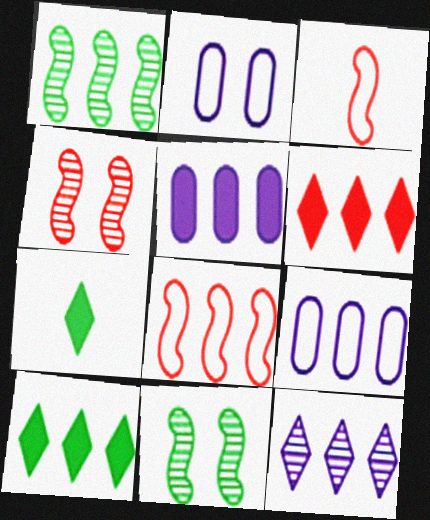[[1, 6, 9], 
[4, 7, 9]]